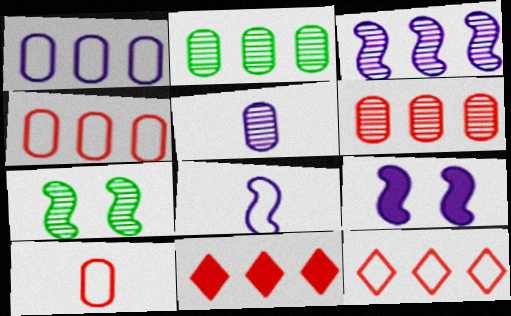[[3, 8, 9]]